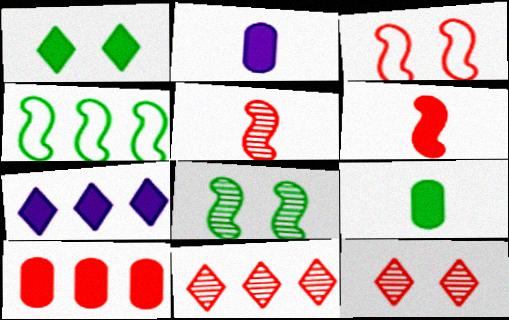[[2, 4, 12]]